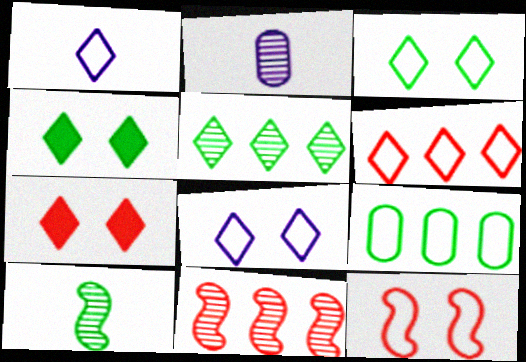[[1, 3, 6], 
[1, 5, 7], 
[1, 9, 12], 
[4, 9, 10]]